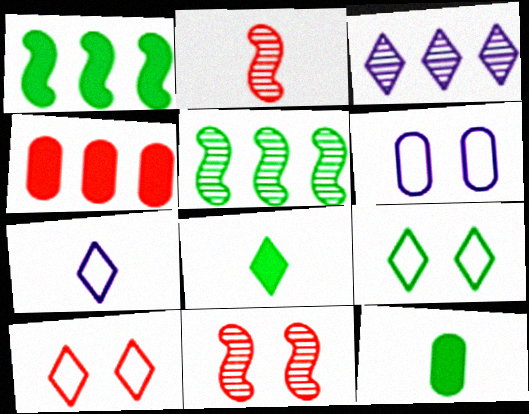[[2, 4, 10], 
[2, 7, 12], 
[3, 8, 10], 
[5, 9, 12]]